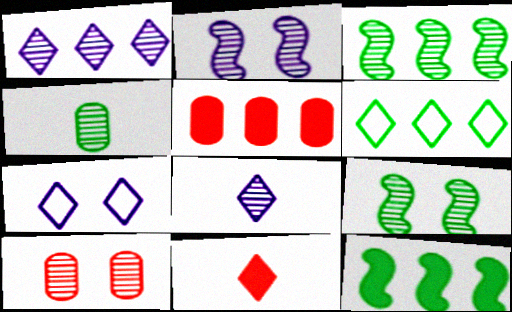[[3, 8, 10]]